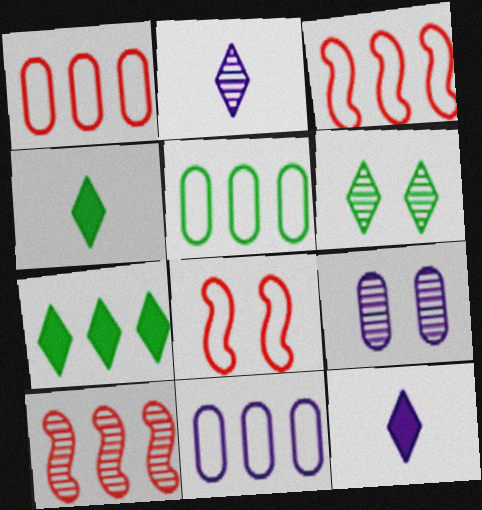[[1, 5, 11], 
[3, 4, 9], 
[7, 10, 11]]